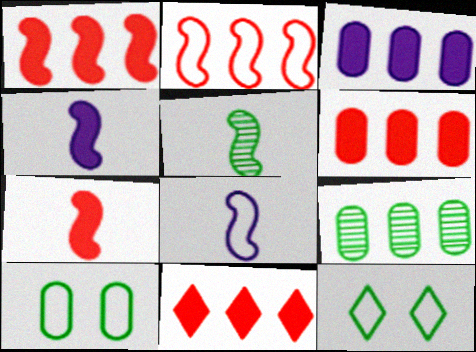[[1, 6, 11], 
[5, 7, 8]]